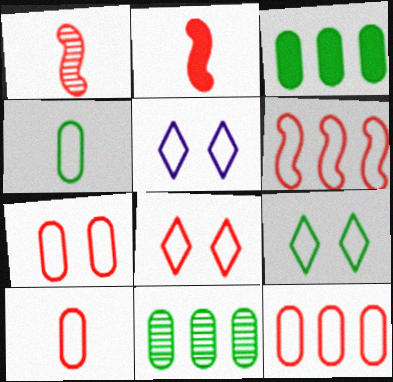[[1, 3, 5], 
[2, 5, 11], 
[4, 5, 6], 
[5, 8, 9], 
[6, 8, 10], 
[7, 10, 12]]